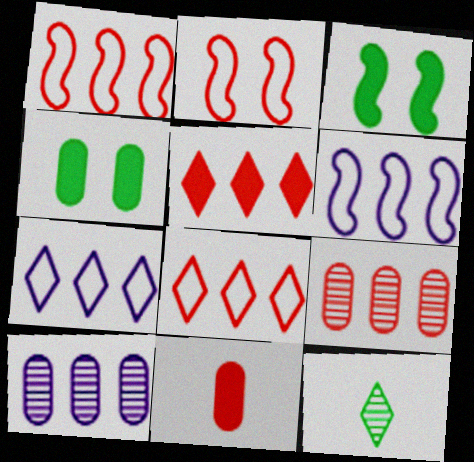[[1, 5, 9]]